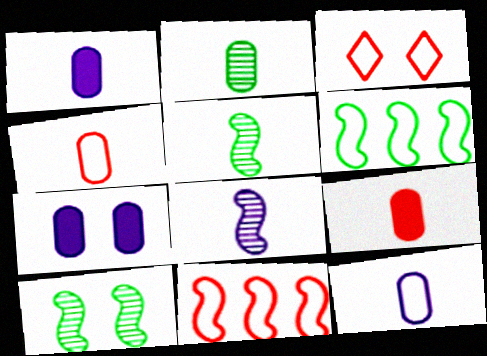[[1, 2, 4], 
[2, 9, 12], 
[3, 4, 11], 
[3, 6, 12], 
[3, 7, 10]]